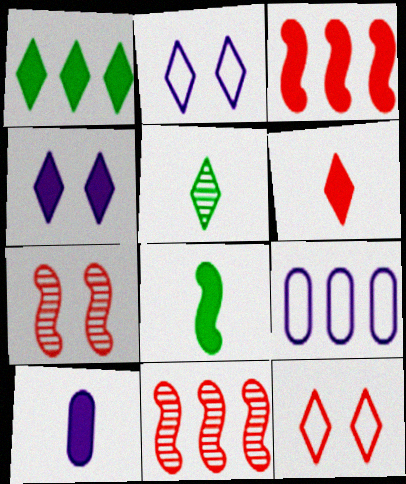[[1, 4, 6], 
[1, 9, 11], 
[6, 8, 10]]